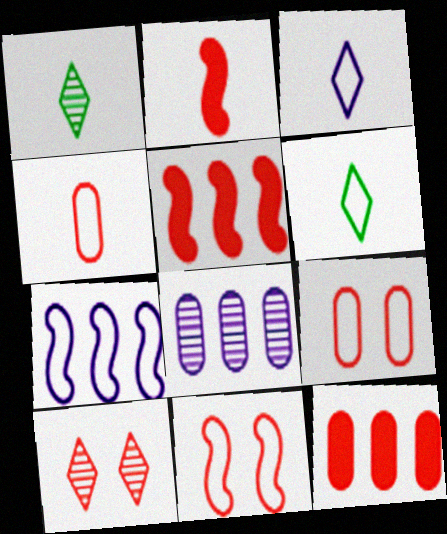[[4, 5, 10], 
[6, 7, 9]]